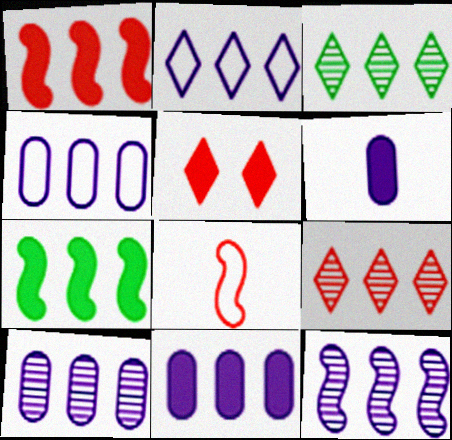[[1, 3, 4], 
[2, 11, 12], 
[4, 7, 9], 
[4, 10, 11], 
[5, 6, 7]]